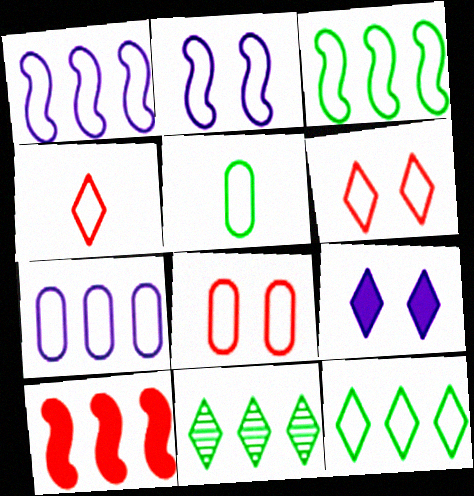[[1, 5, 6], 
[4, 9, 11], 
[5, 7, 8], 
[7, 10, 11]]